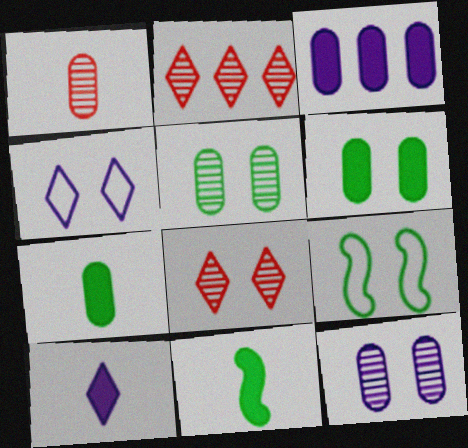[]